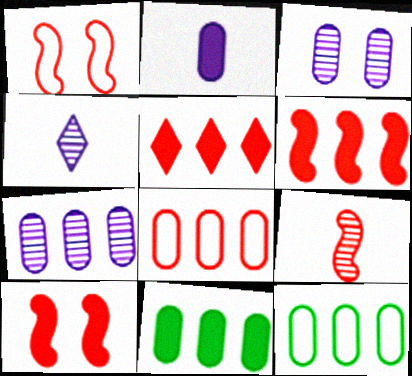[[1, 4, 11], 
[1, 6, 9], 
[4, 10, 12], 
[7, 8, 11]]